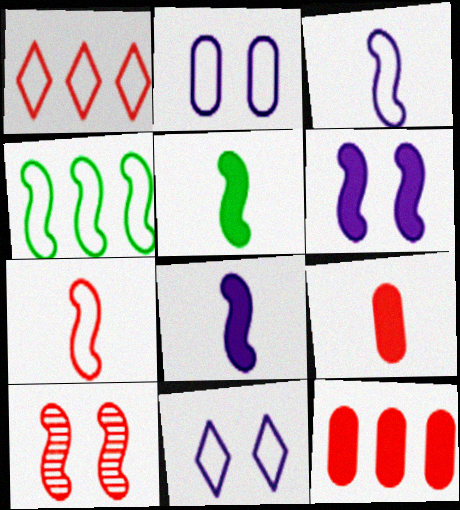[[1, 9, 10], 
[4, 8, 10]]